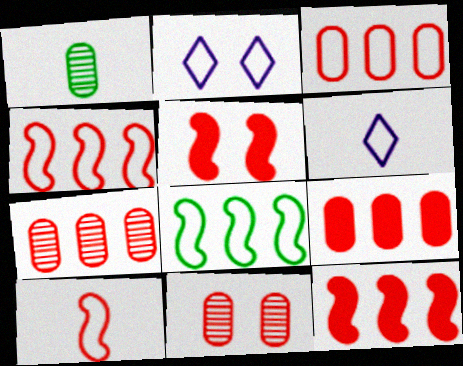[[1, 2, 12], 
[3, 7, 9]]